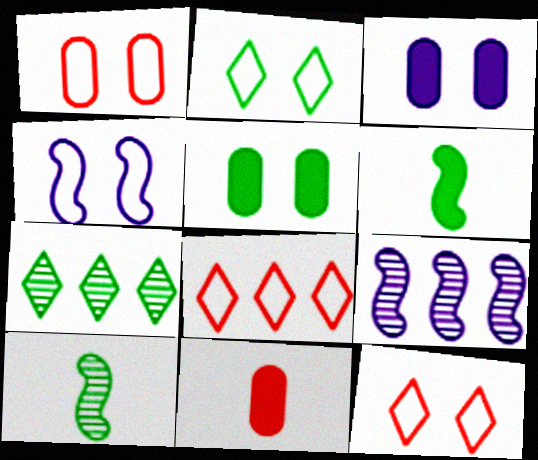[[1, 2, 4], 
[2, 9, 11], 
[3, 8, 10], 
[4, 7, 11]]